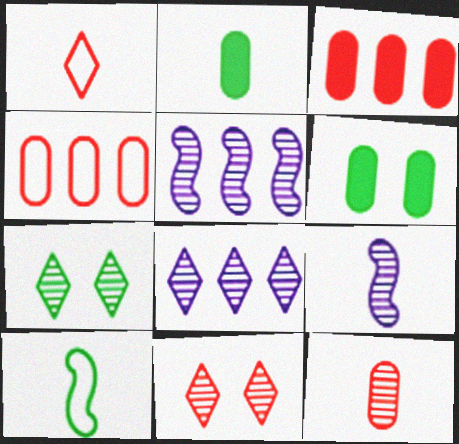[[1, 2, 9], 
[1, 5, 6], 
[5, 7, 12]]